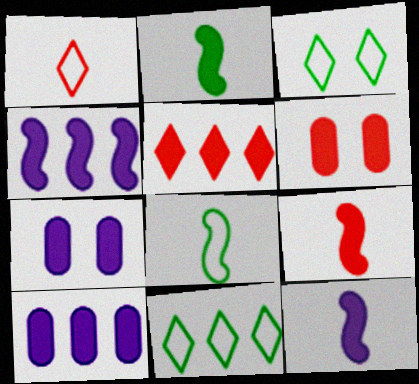[[2, 5, 7], 
[2, 9, 12], 
[5, 6, 9]]